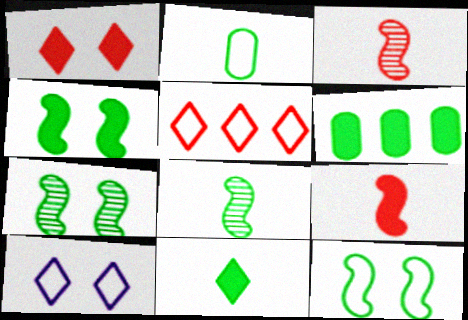[[2, 8, 11], 
[3, 6, 10], 
[4, 6, 11], 
[4, 7, 12]]